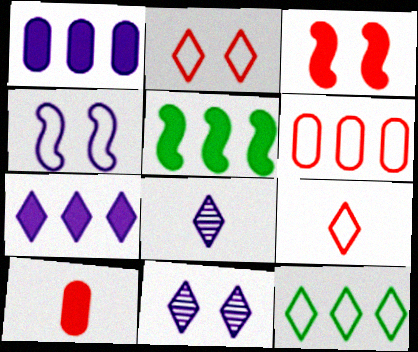[[1, 4, 8]]